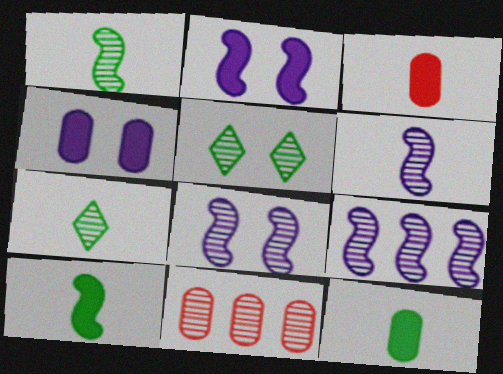[[5, 6, 11], 
[6, 8, 9], 
[7, 8, 11]]